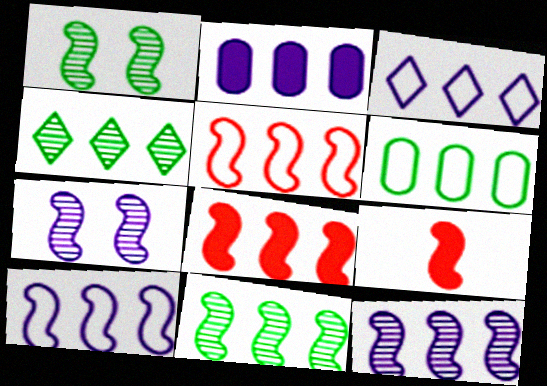[[1, 9, 10], 
[2, 3, 12], 
[2, 4, 5], 
[3, 5, 6], 
[8, 10, 11]]